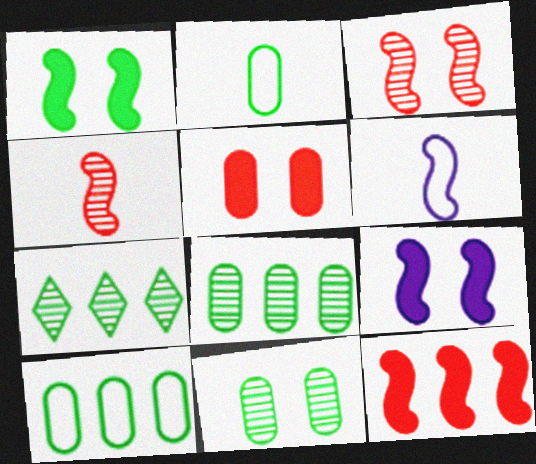[[1, 2, 7], 
[5, 6, 7]]